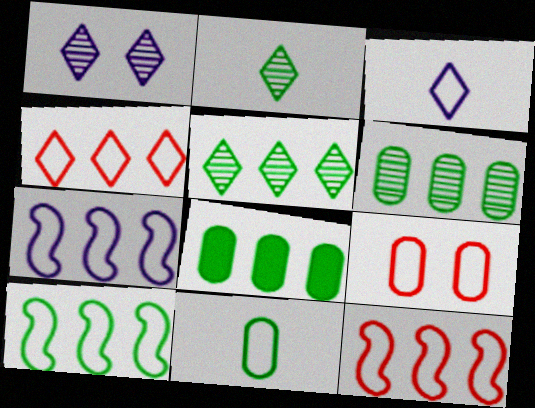[[3, 9, 10], 
[5, 8, 10], 
[7, 10, 12]]